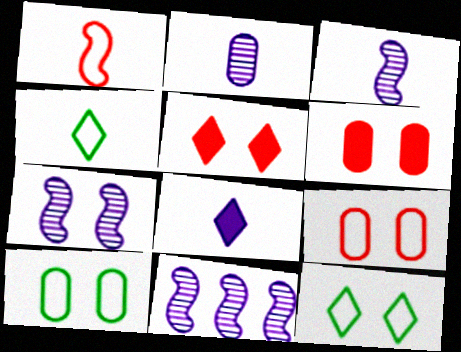[[3, 7, 11], 
[4, 6, 11], 
[5, 7, 10], 
[6, 7, 12]]